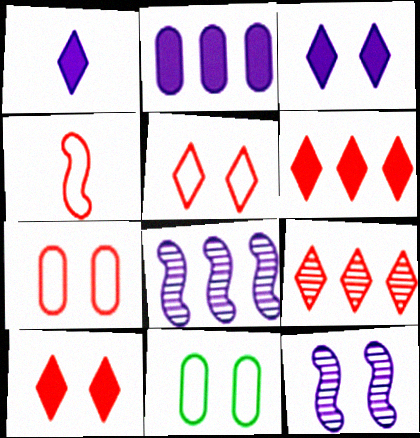[[10, 11, 12]]